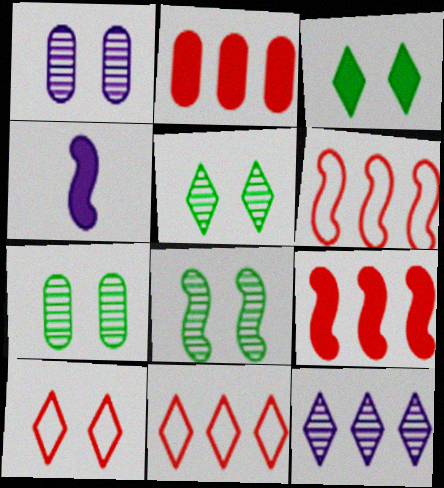[[2, 3, 4], 
[4, 6, 8], 
[4, 7, 11], 
[5, 7, 8]]